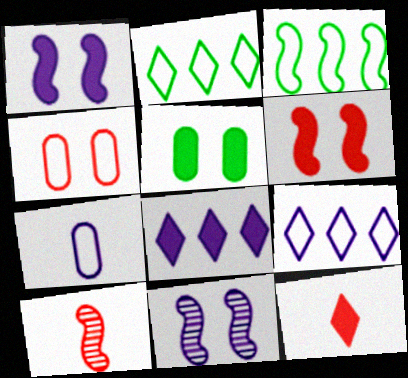[[1, 3, 10], 
[5, 9, 10], 
[7, 8, 11]]